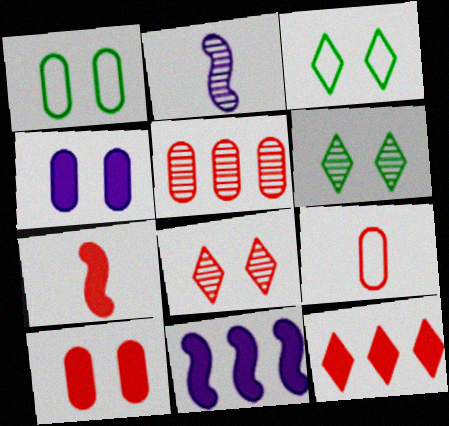[[1, 2, 12], 
[2, 5, 6], 
[5, 9, 10], 
[6, 9, 11], 
[7, 10, 12]]